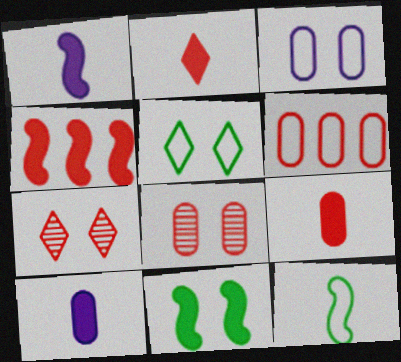[[1, 4, 11], 
[3, 7, 11], 
[6, 8, 9]]